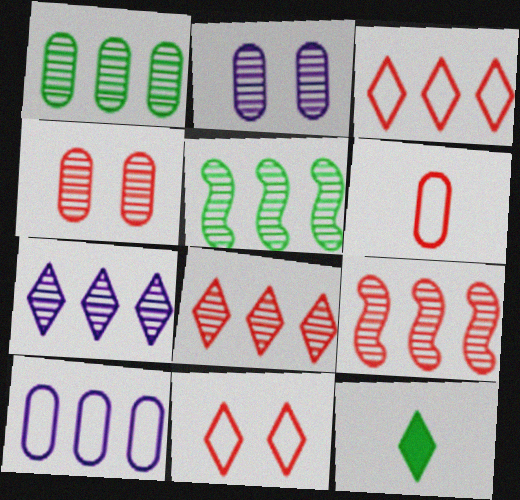[[1, 7, 9], 
[7, 11, 12]]